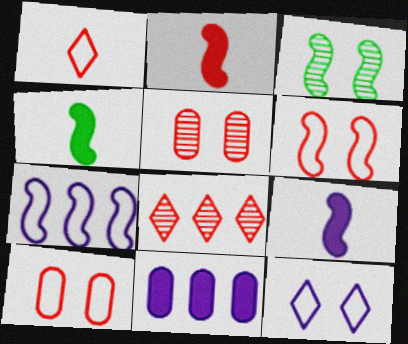[[1, 3, 11], 
[2, 3, 7], 
[2, 4, 9], 
[2, 8, 10]]